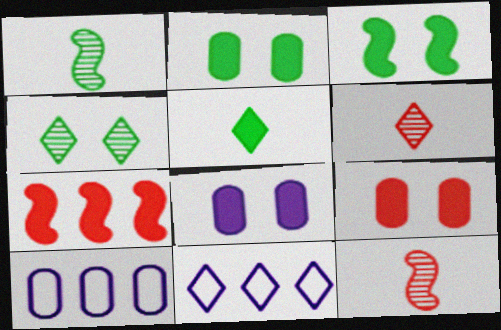[[1, 9, 11], 
[2, 8, 9], 
[2, 11, 12], 
[3, 6, 10], 
[5, 7, 8]]